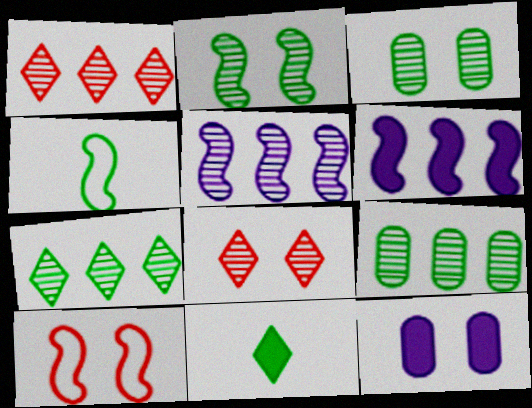[[1, 4, 12], 
[1, 5, 9]]